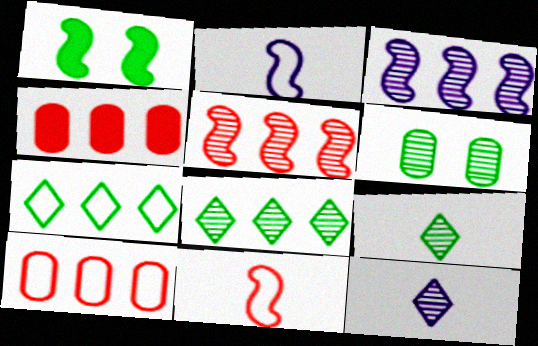[[1, 2, 5], 
[1, 3, 11], 
[1, 10, 12], 
[3, 4, 7], 
[5, 6, 12]]